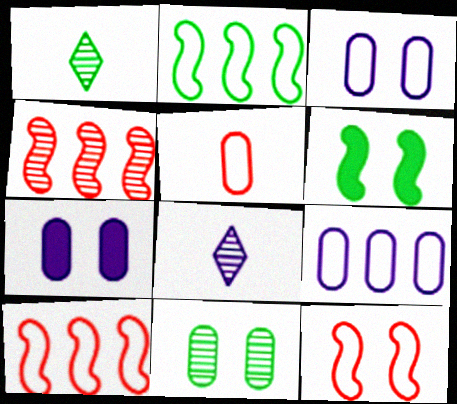[[1, 7, 10], 
[4, 8, 11]]